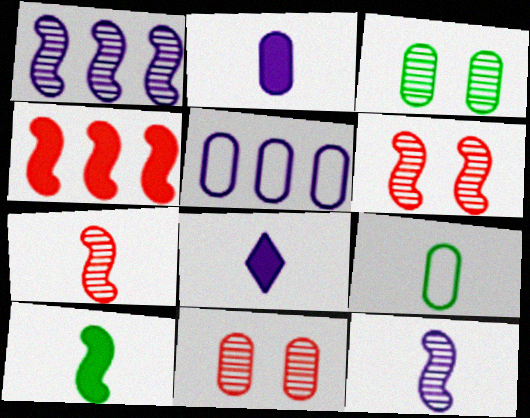[[7, 8, 9]]